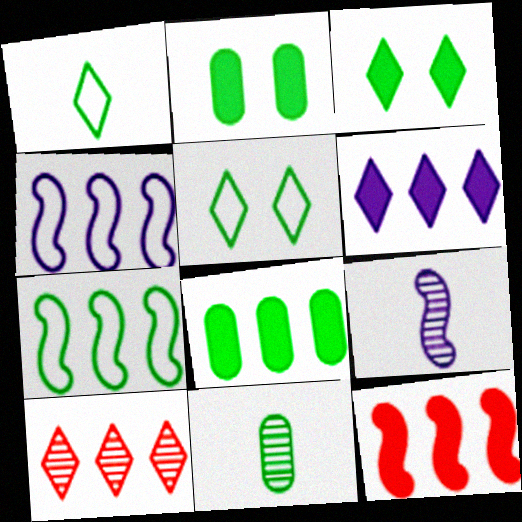[[3, 7, 11], 
[4, 8, 10], 
[6, 8, 12]]